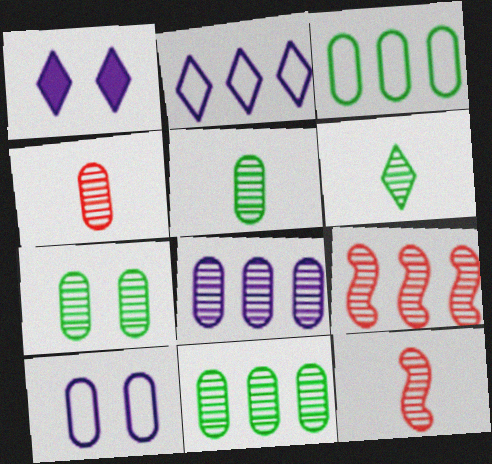[[1, 3, 12], 
[4, 7, 8], 
[5, 7, 11]]